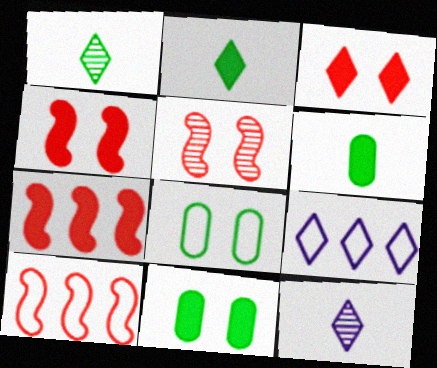[[1, 3, 9], 
[5, 6, 9], 
[7, 8, 12], 
[10, 11, 12]]